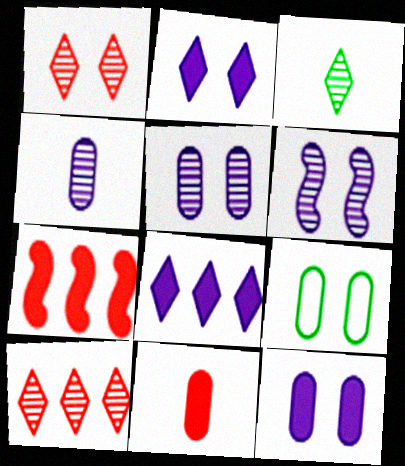[]